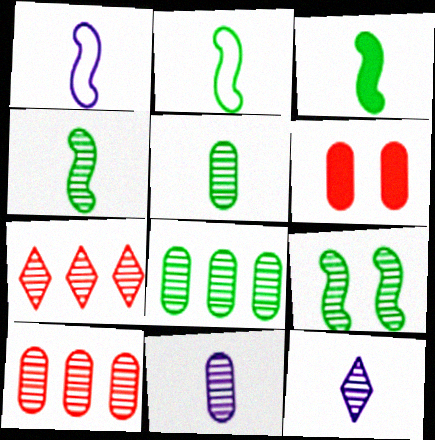[[2, 3, 4], 
[7, 9, 11], 
[9, 10, 12]]